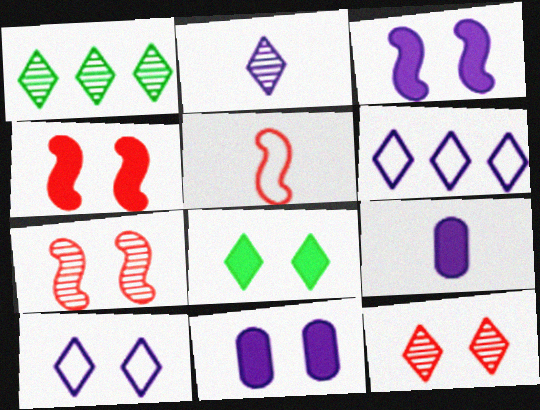[[1, 2, 12], 
[1, 5, 11], 
[4, 8, 11], 
[8, 10, 12]]